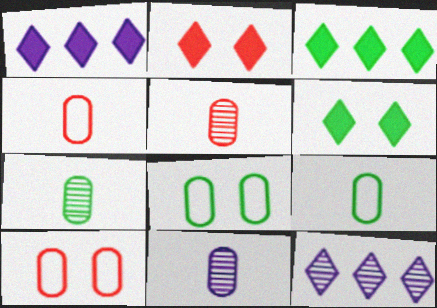[[5, 7, 11]]